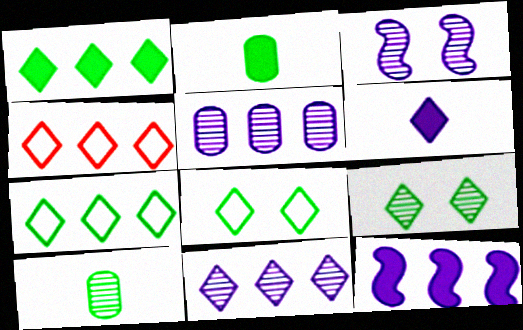[[1, 4, 11], 
[2, 3, 4], 
[4, 6, 9]]